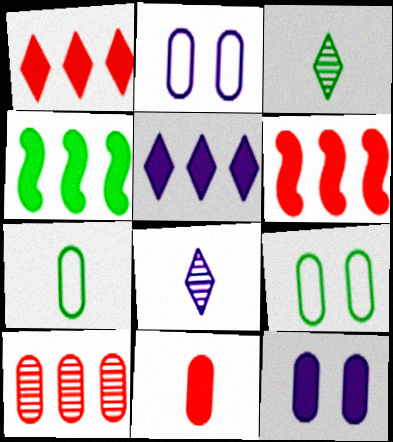[[2, 3, 6], 
[3, 4, 9], 
[6, 8, 9], 
[7, 10, 12]]